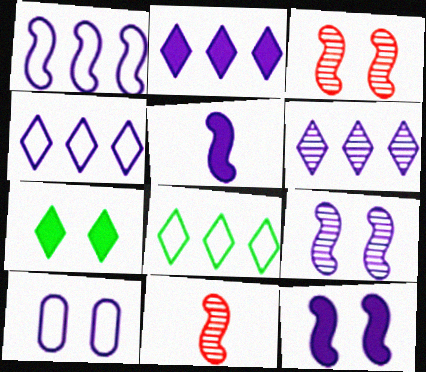[[1, 5, 9], 
[2, 4, 6], 
[3, 7, 10], 
[5, 6, 10]]